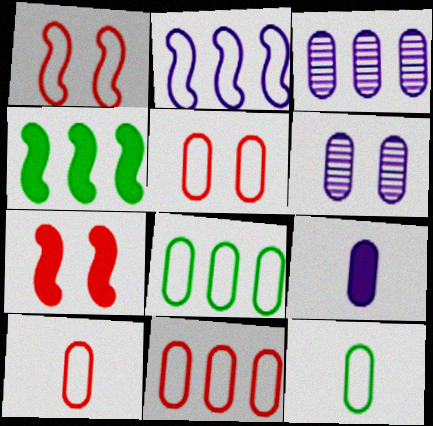[[5, 10, 11]]